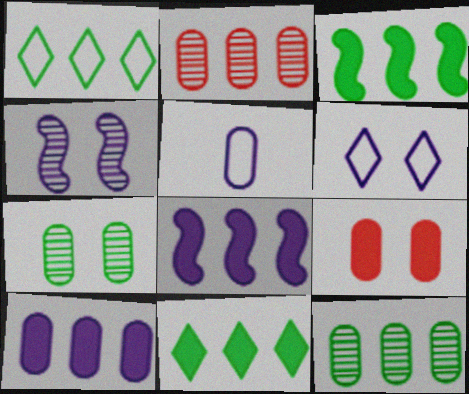[[1, 2, 8], 
[1, 3, 12], 
[5, 9, 12]]